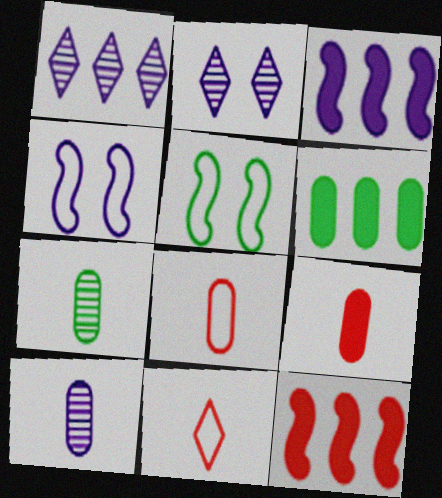[[1, 5, 9]]